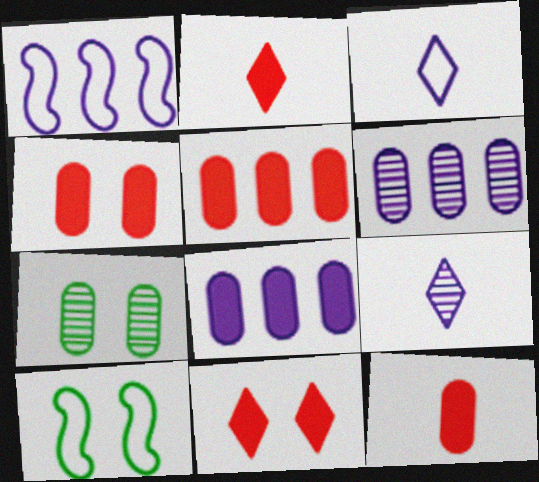[[1, 2, 7], 
[2, 6, 10], 
[4, 5, 12], 
[5, 9, 10]]